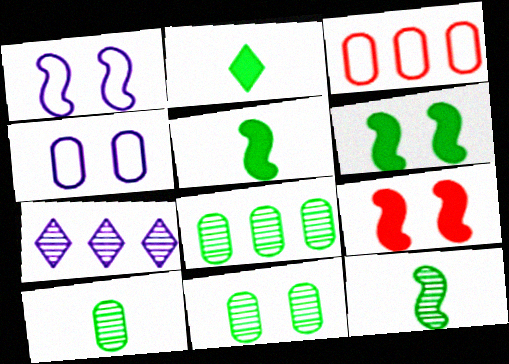[[8, 10, 11]]